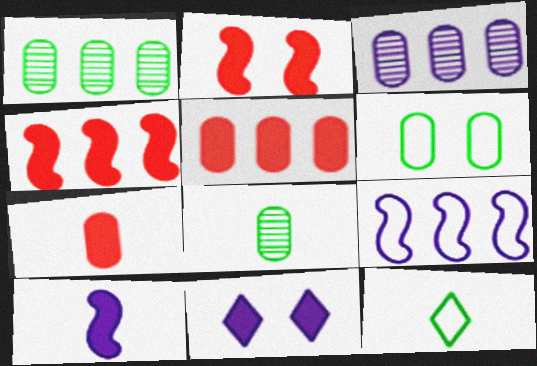[[2, 3, 12], 
[3, 6, 7]]